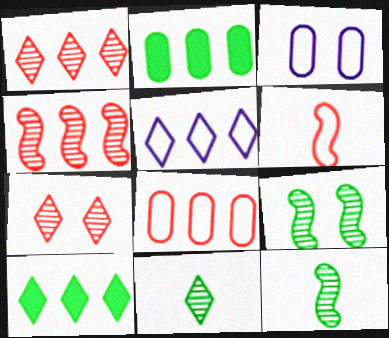[[1, 5, 10], 
[2, 4, 5]]